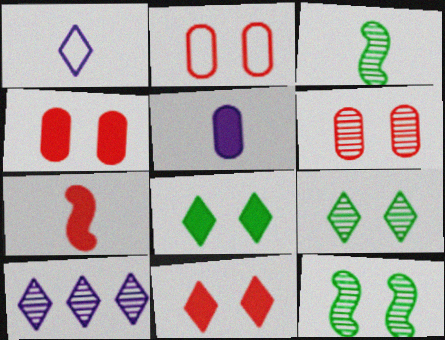[[2, 4, 6], 
[3, 6, 10]]